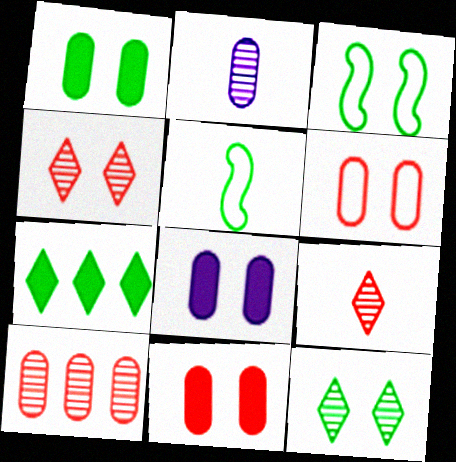[[1, 3, 12], 
[1, 8, 11], 
[3, 4, 8]]